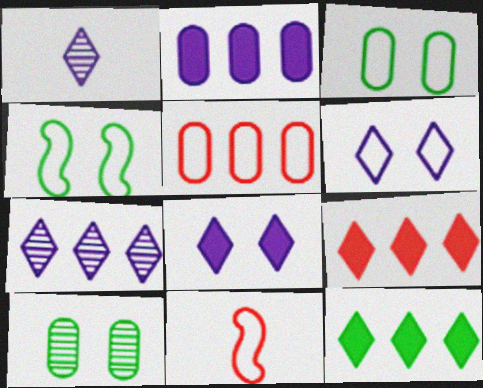[]